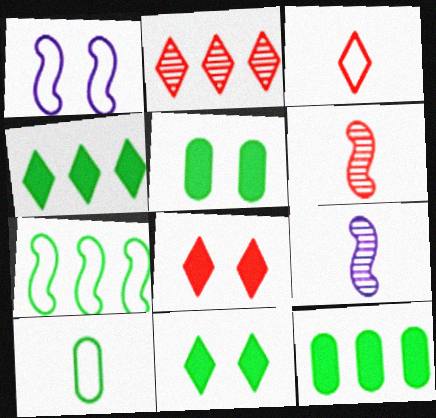[[2, 3, 8]]